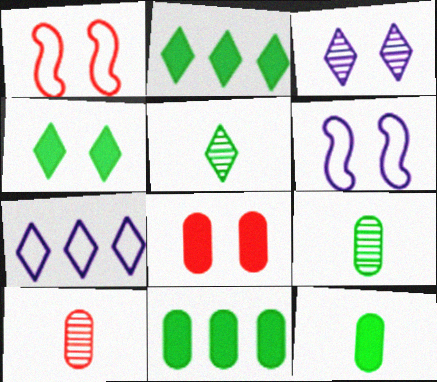[[2, 6, 10]]